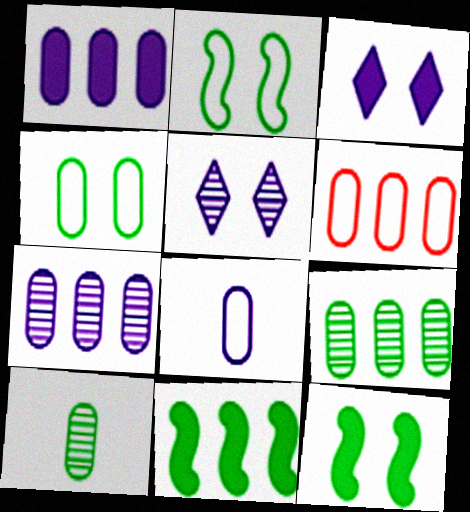[[1, 6, 9], 
[4, 6, 8]]